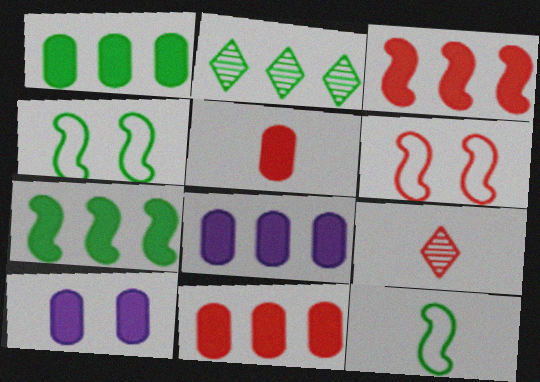[[1, 5, 10], 
[1, 8, 11], 
[4, 8, 9], 
[6, 9, 11]]